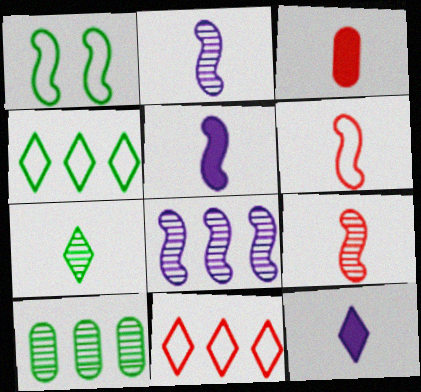[]